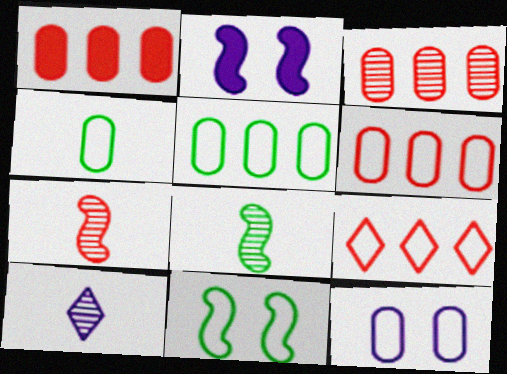[[1, 3, 6], 
[1, 10, 11], 
[4, 6, 12]]